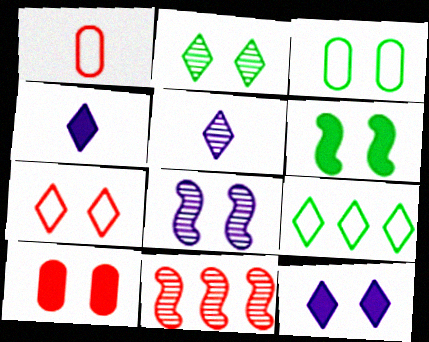[[2, 3, 6], 
[2, 7, 12], 
[3, 4, 11], 
[6, 10, 12]]